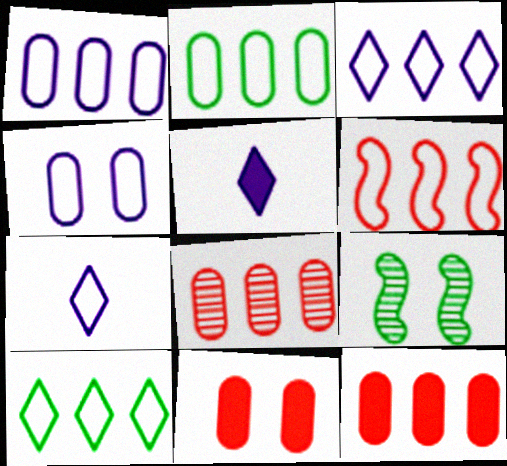[[1, 6, 10], 
[2, 3, 6], 
[7, 9, 12]]